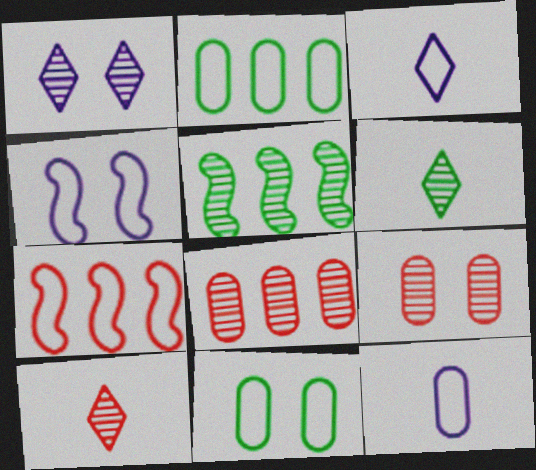[[3, 7, 11]]